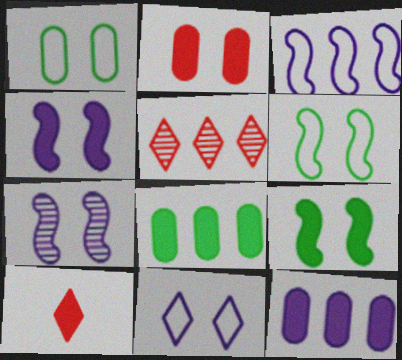[[3, 5, 8], 
[4, 8, 10], 
[9, 10, 12]]